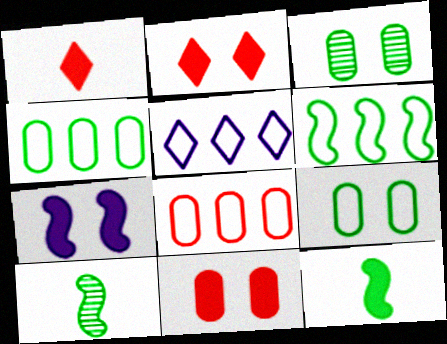[[5, 6, 8], 
[5, 10, 11]]